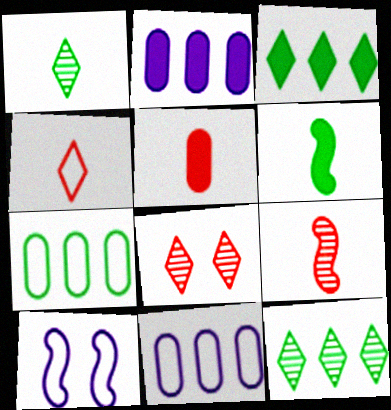[[4, 5, 9], 
[4, 7, 10], 
[5, 10, 12], 
[6, 8, 11]]